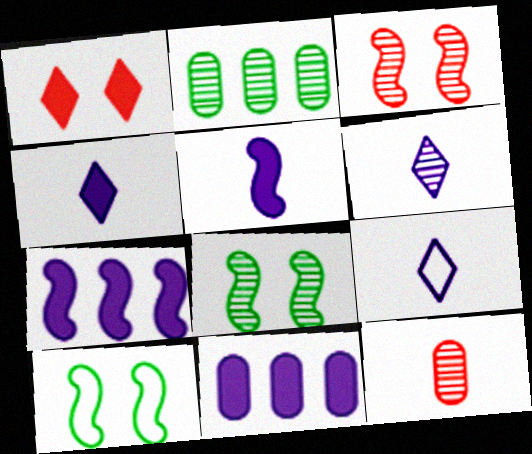[[2, 3, 6], 
[4, 6, 9]]